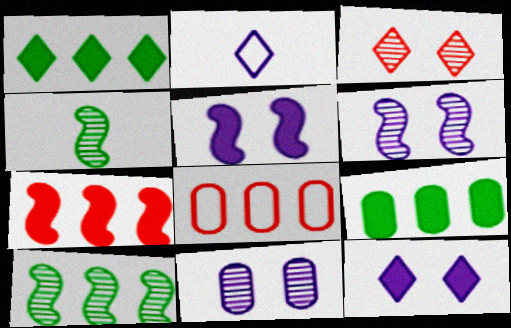[[1, 2, 3], 
[4, 8, 12]]